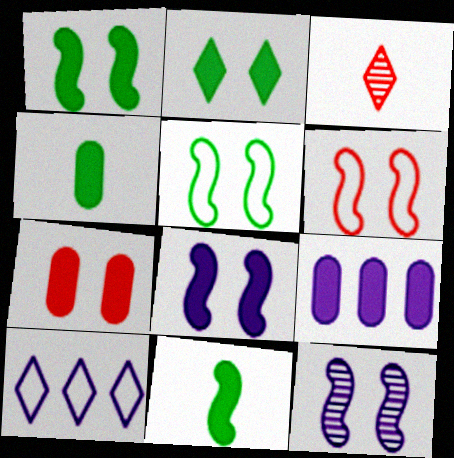[[1, 6, 12], 
[2, 3, 10], 
[2, 7, 8], 
[3, 5, 9], 
[4, 7, 9]]